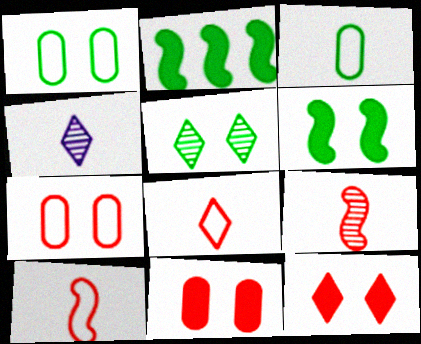[[1, 5, 6], 
[2, 3, 5], 
[2, 4, 7]]